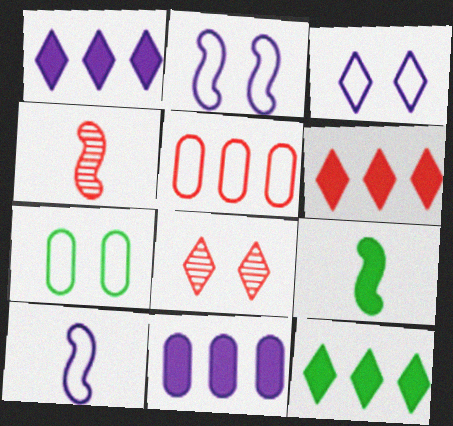[[1, 4, 7], 
[1, 6, 12], 
[4, 9, 10]]